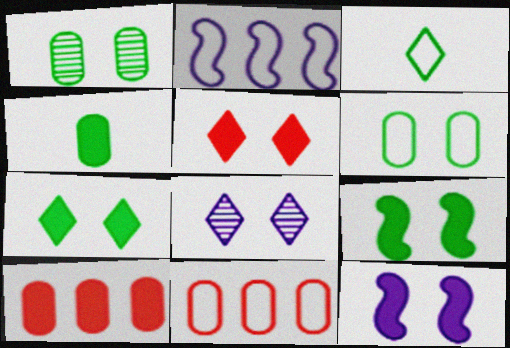[]